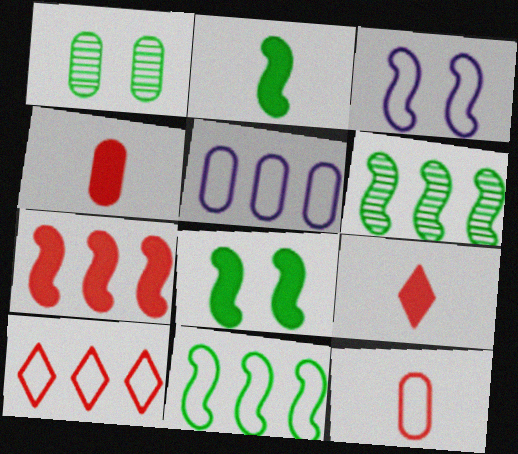[[1, 4, 5], 
[5, 10, 11]]